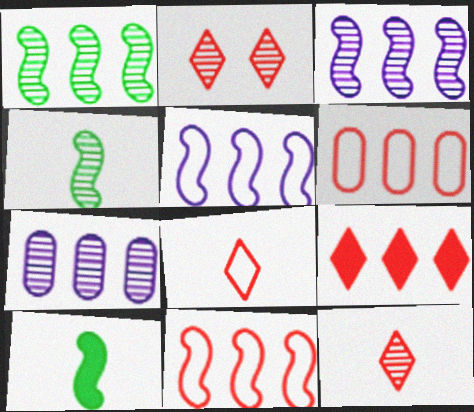[[2, 4, 7], 
[2, 8, 9]]